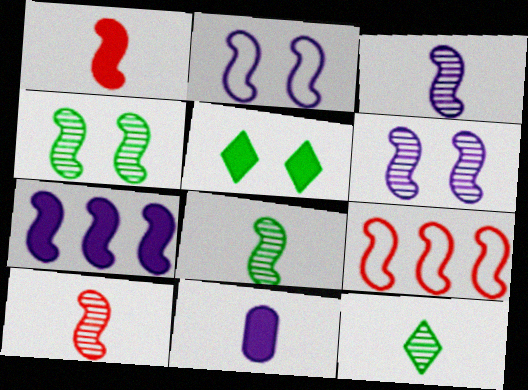[[2, 3, 7], 
[3, 8, 10]]